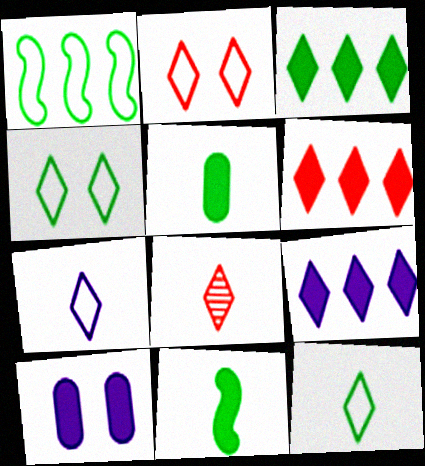[[1, 8, 10], 
[2, 6, 8], 
[3, 6, 9], 
[4, 8, 9], 
[6, 10, 11]]